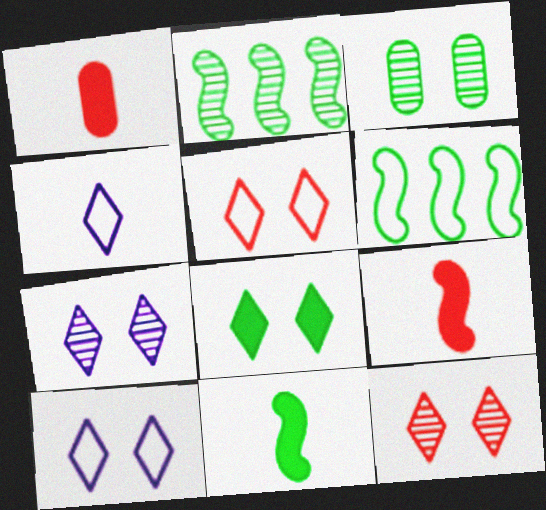[[1, 2, 10], 
[1, 6, 7], 
[5, 7, 8], 
[8, 10, 12]]